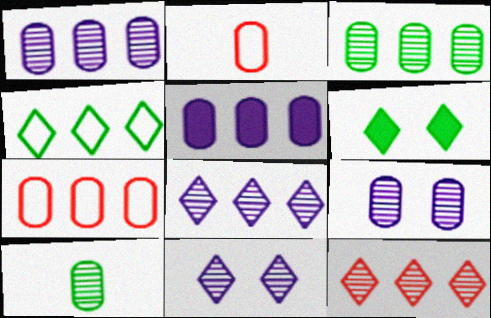[[3, 5, 7]]